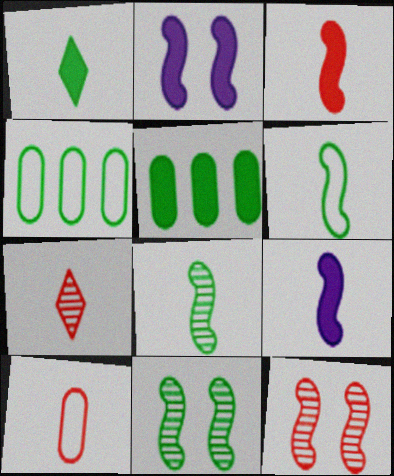[[1, 4, 11], 
[2, 4, 7], 
[3, 7, 10]]